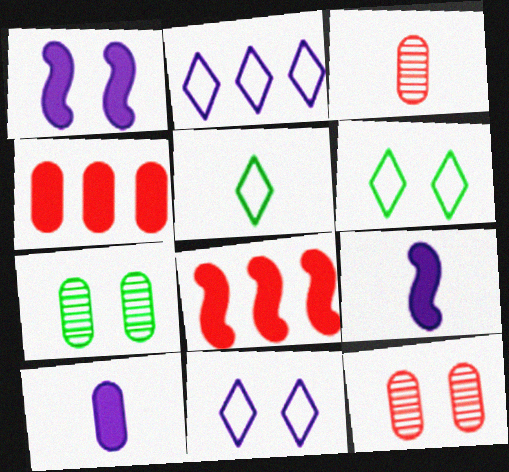[[1, 6, 12], 
[3, 5, 9]]